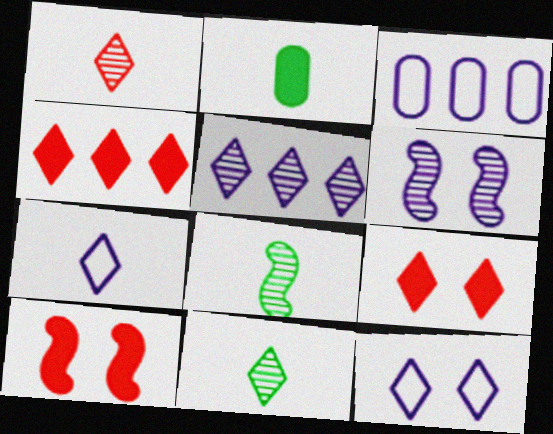[[3, 8, 9], 
[3, 10, 11], 
[4, 11, 12]]